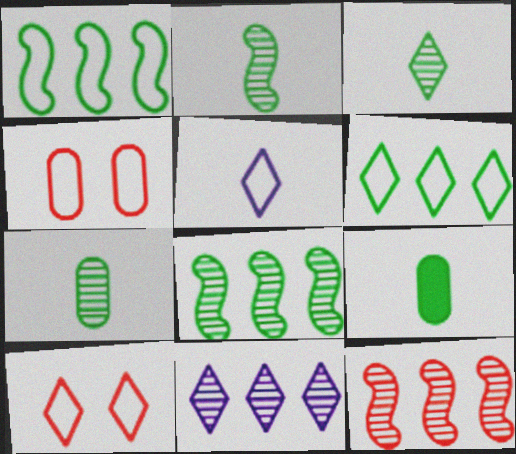[[1, 4, 5], 
[2, 3, 7], 
[5, 6, 10]]